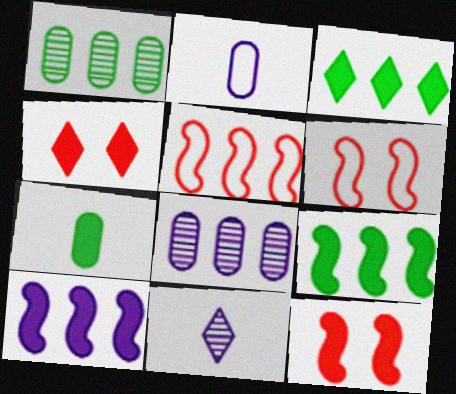[[3, 5, 8], 
[4, 7, 10]]